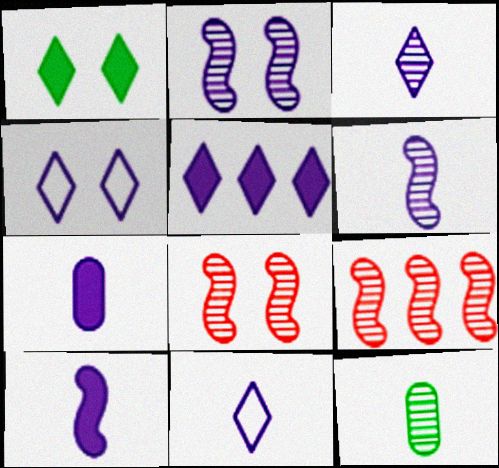[[3, 4, 5], 
[6, 7, 11]]